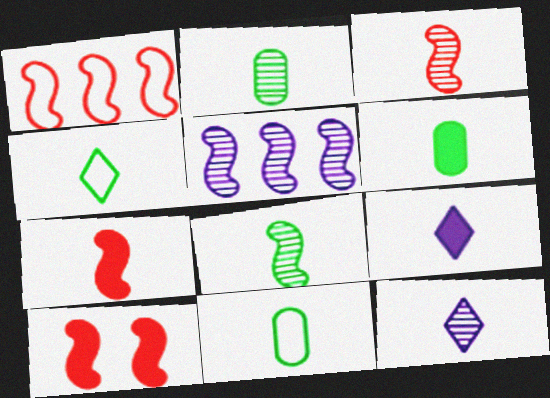[[1, 3, 10], 
[2, 3, 12], 
[2, 6, 11], 
[3, 9, 11], 
[4, 6, 8], 
[6, 7, 9], 
[7, 11, 12]]